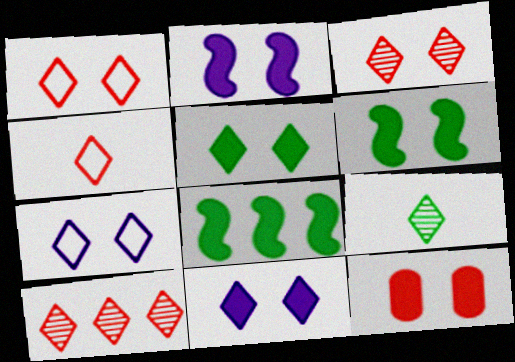[[2, 5, 12], 
[3, 5, 7], 
[6, 11, 12]]